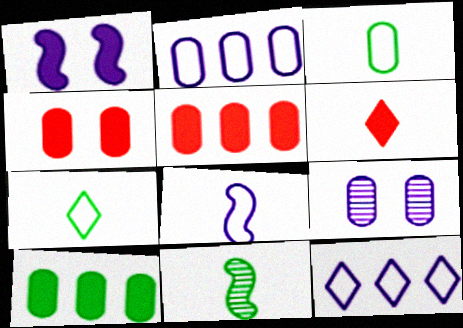[[1, 6, 10], 
[3, 5, 9], 
[4, 11, 12]]